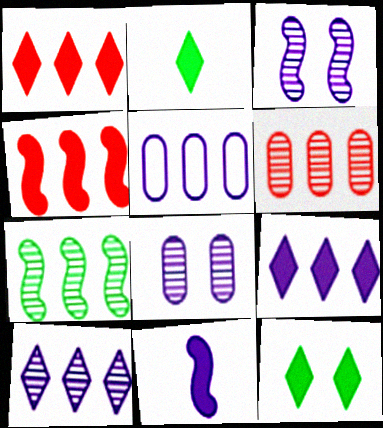[[1, 5, 7], 
[6, 7, 10]]